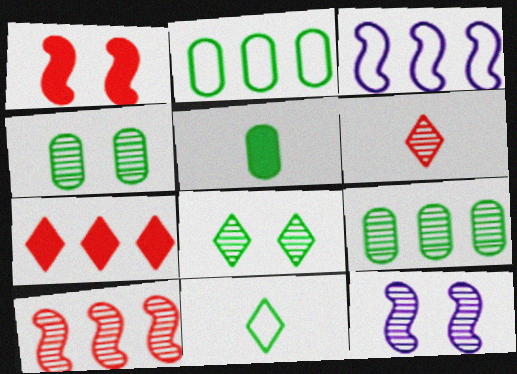[[2, 4, 5], 
[3, 7, 9], 
[6, 9, 12]]